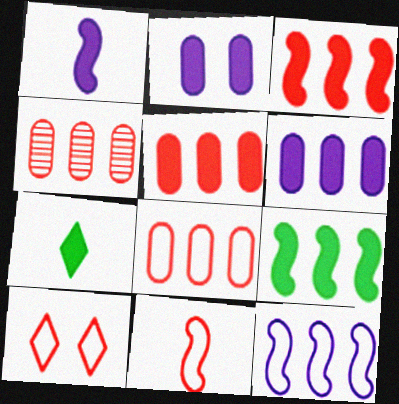[[2, 3, 7], 
[4, 5, 8], 
[8, 10, 11]]